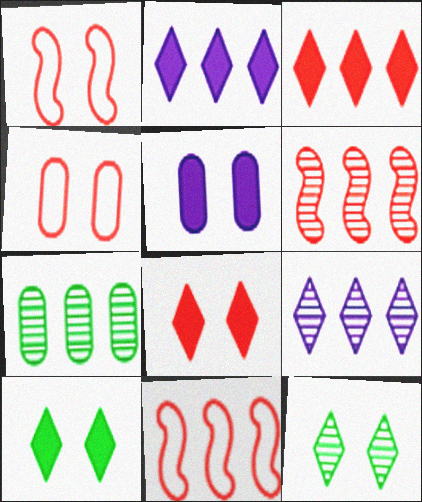[[1, 5, 12], 
[2, 7, 11], 
[6, 7, 9]]